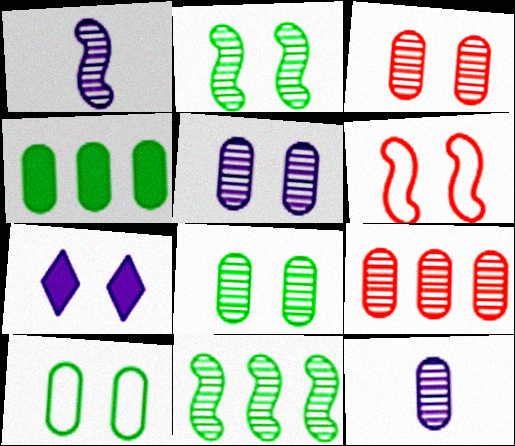[[3, 5, 8], 
[6, 7, 8], 
[8, 9, 12]]